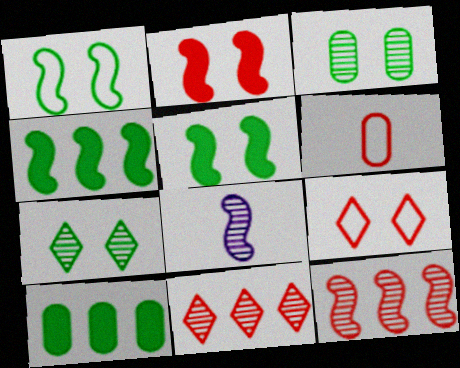[[2, 6, 11], 
[3, 8, 11], 
[8, 9, 10]]